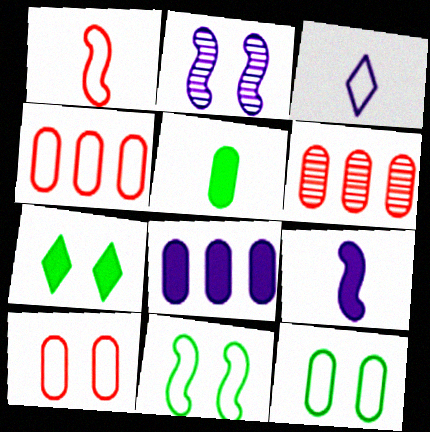[[2, 3, 8], 
[2, 7, 10], 
[3, 4, 11]]